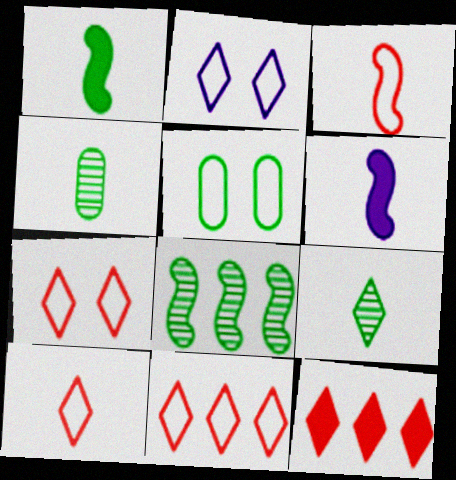[[2, 9, 12], 
[4, 6, 10], 
[7, 10, 11]]